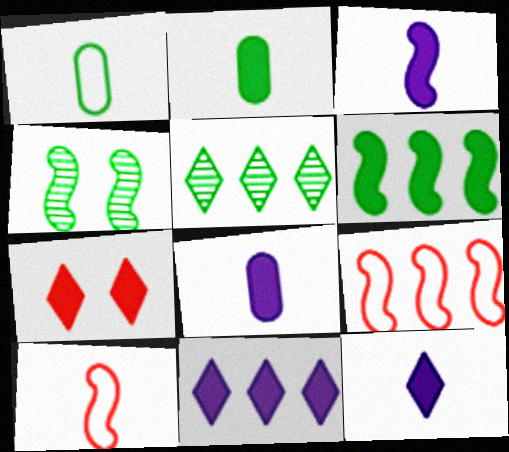[[3, 4, 9], 
[3, 8, 12], 
[6, 7, 8]]